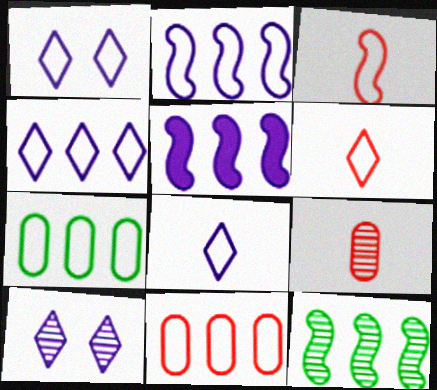[[1, 3, 7], 
[1, 4, 8], 
[9, 10, 12]]